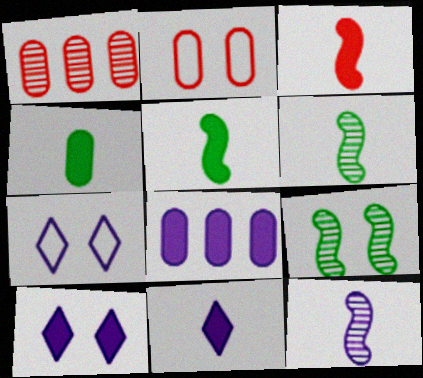[[1, 5, 7], 
[2, 9, 10], 
[3, 4, 11], 
[7, 8, 12]]